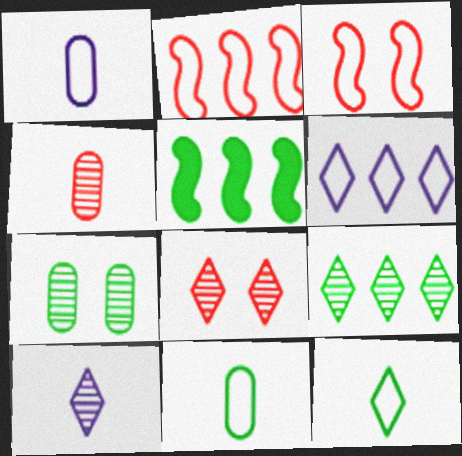[[1, 5, 8], 
[3, 6, 11], 
[5, 7, 12], 
[8, 9, 10]]